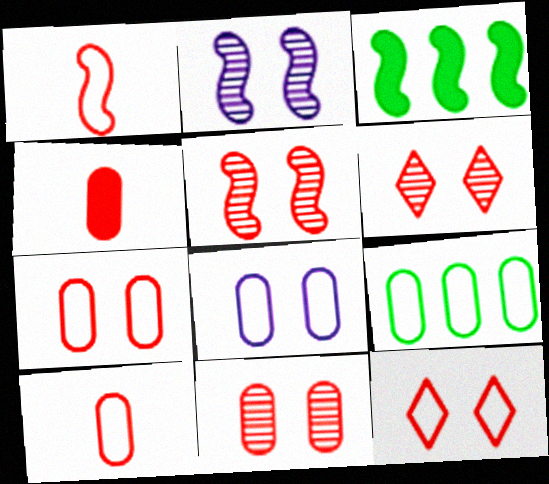[[1, 2, 3], 
[5, 6, 11], 
[8, 9, 10]]